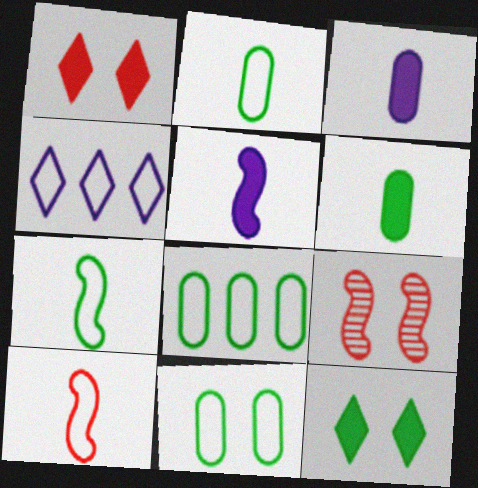[[2, 8, 11], 
[4, 6, 9], 
[4, 10, 11]]